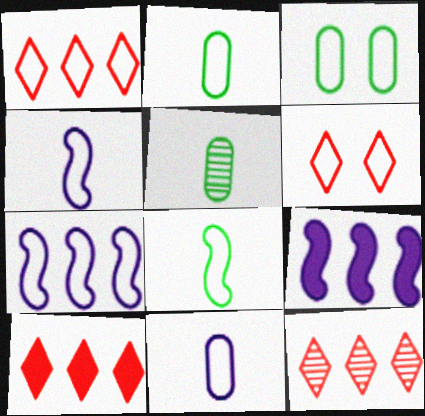[[1, 3, 4], 
[1, 10, 12], 
[2, 6, 7], 
[5, 6, 9]]